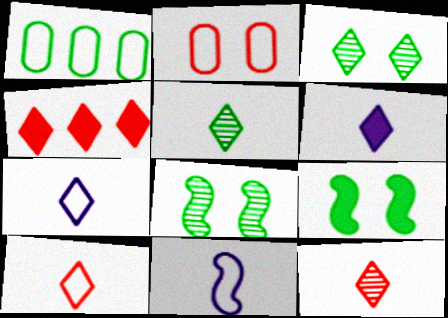[[1, 5, 9], 
[3, 4, 7], 
[5, 6, 10]]